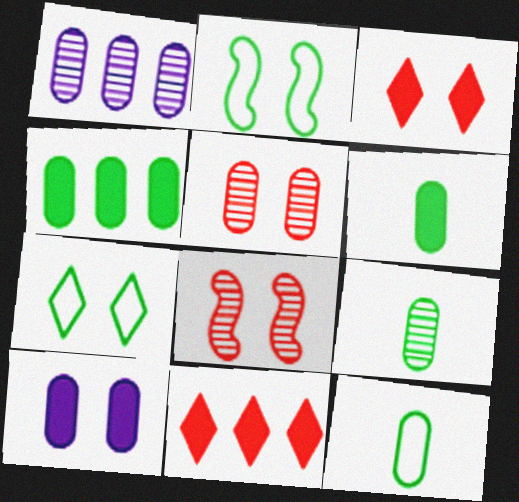[[1, 5, 9], 
[6, 9, 12], 
[7, 8, 10]]